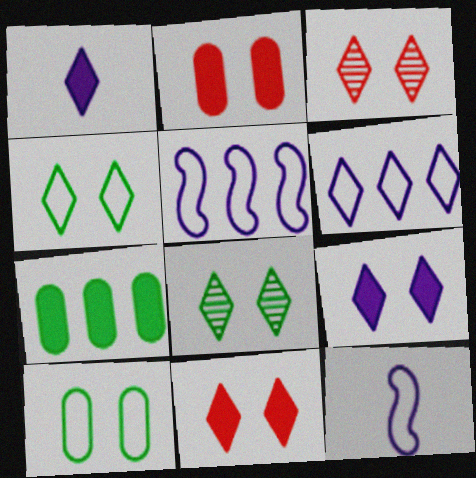[[3, 4, 9], 
[3, 7, 12]]